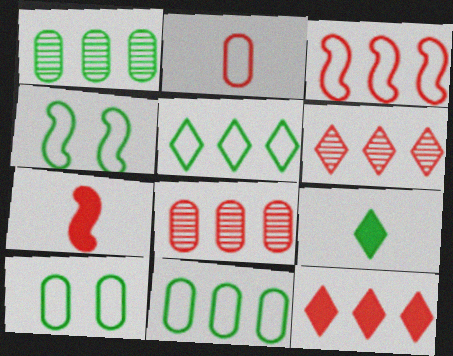[[1, 4, 9], 
[3, 8, 12]]